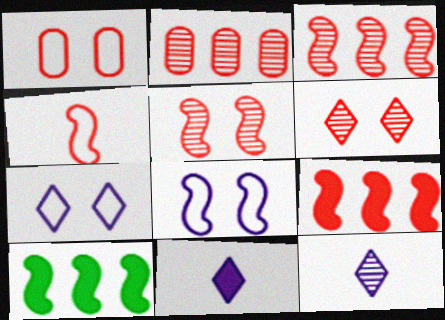[[1, 10, 12], 
[4, 5, 9]]